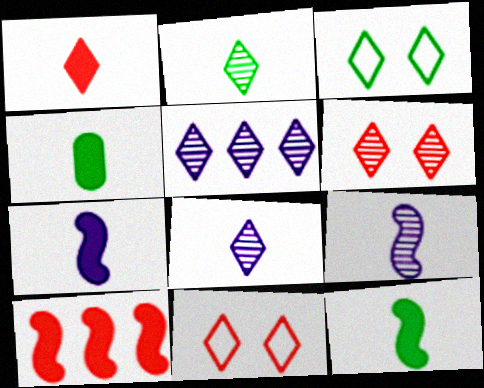[[1, 3, 5], 
[1, 4, 7], 
[2, 5, 6]]